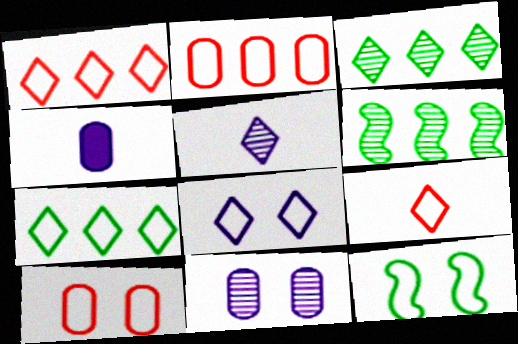[[7, 8, 9], 
[8, 10, 12]]